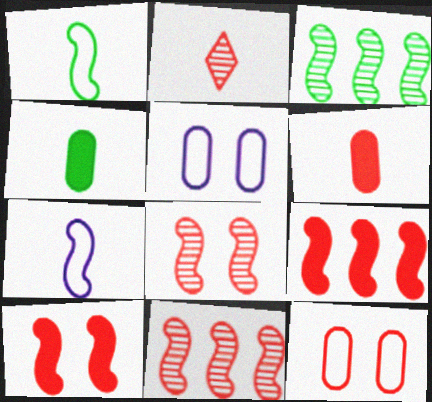[[2, 4, 7], 
[2, 9, 12], 
[3, 7, 10]]